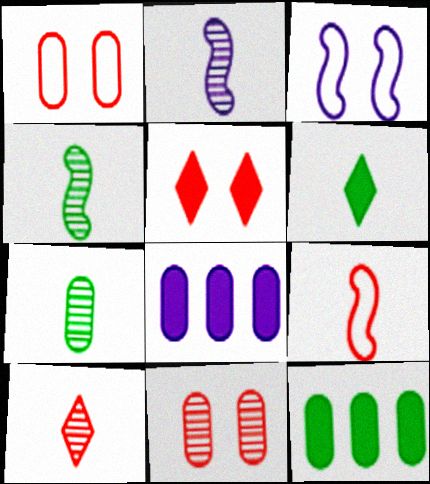[[1, 7, 8], 
[2, 7, 10], 
[3, 10, 12]]